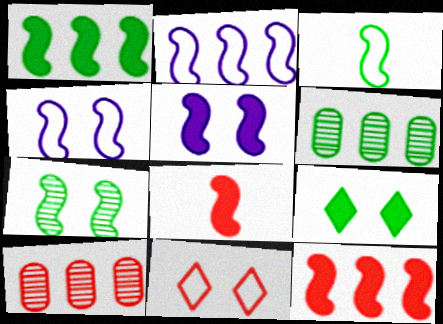[[1, 3, 7], 
[1, 5, 8], 
[2, 7, 8], 
[3, 6, 9], 
[8, 10, 11]]